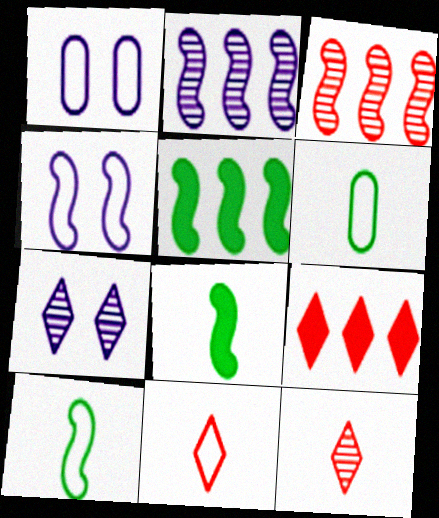[[1, 5, 12], 
[3, 4, 8]]